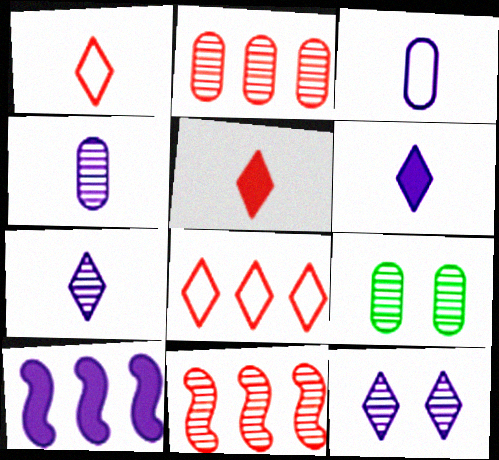[[1, 9, 10], 
[2, 4, 9], 
[3, 10, 12], 
[7, 9, 11]]